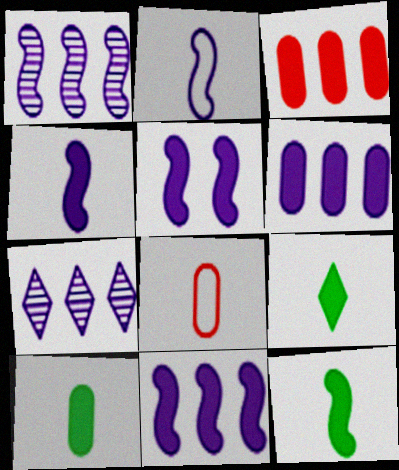[[1, 2, 5], 
[3, 5, 9], 
[4, 5, 11], 
[9, 10, 12]]